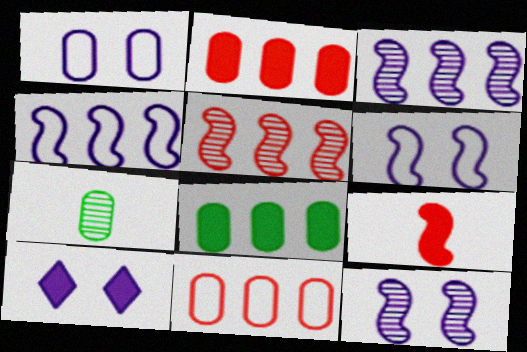[[1, 2, 7], 
[1, 10, 12], 
[8, 9, 10]]